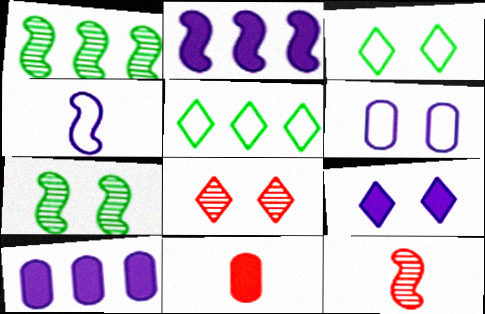[[3, 8, 9], 
[3, 10, 12]]